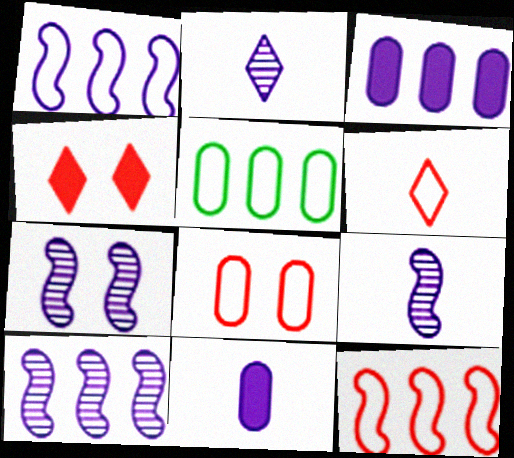[[4, 5, 9], 
[6, 8, 12], 
[7, 9, 10]]